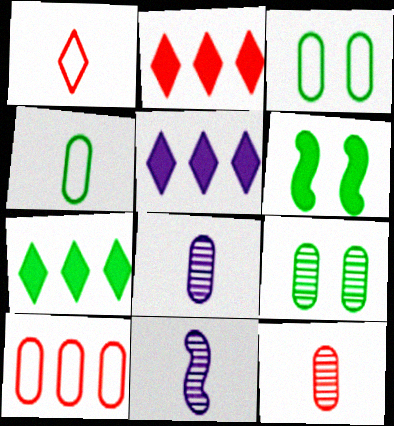[[2, 3, 11], 
[2, 5, 7]]